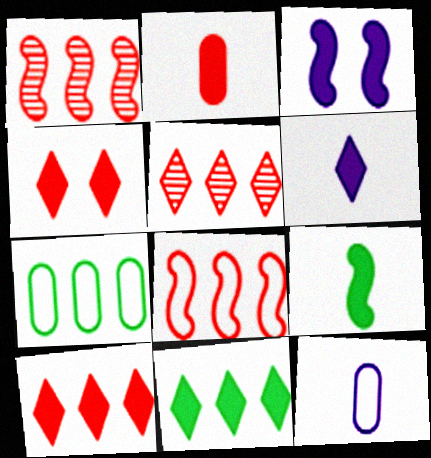[[2, 3, 11], 
[2, 6, 9], 
[4, 6, 11]]